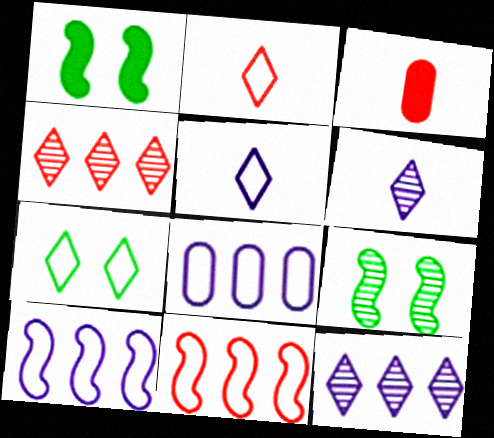[]